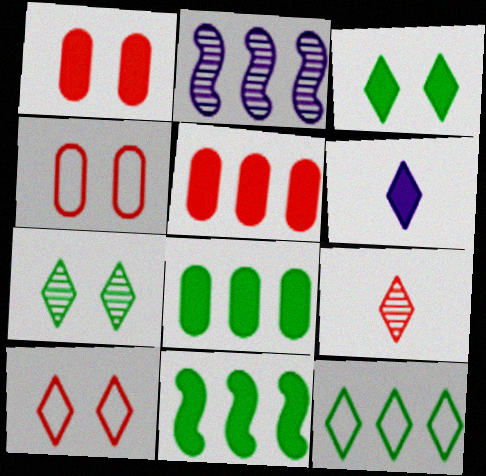[[1, 6, 11], 
[2, 5, 12]]